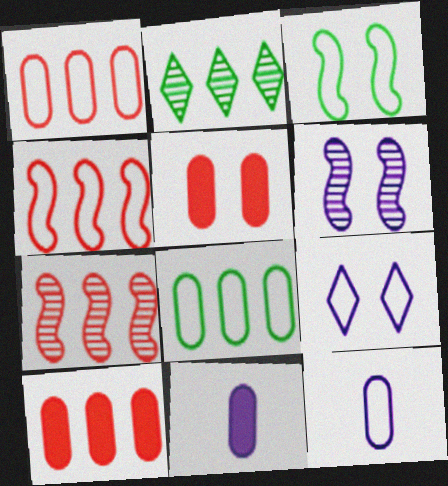[]